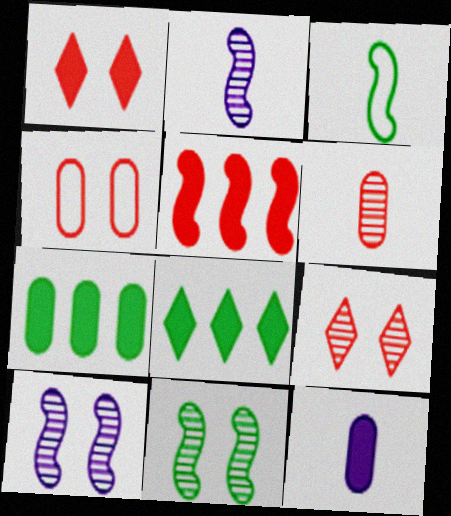[[2, 4, 8], 
[3, 5, 10]]